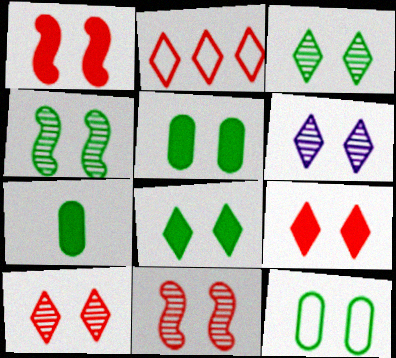[[1, 6, 12], 
[3, 6, 10], 
[4, 8, 12]]